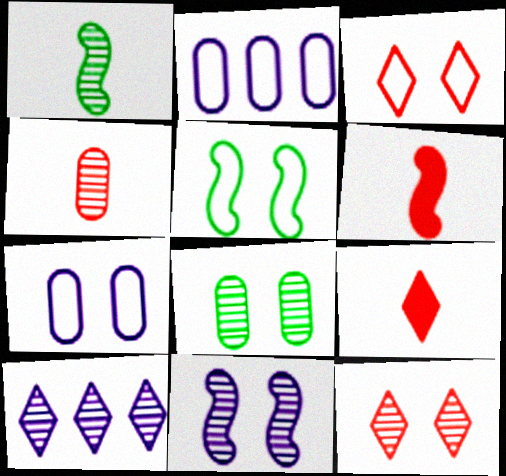[[3, 5, 7], 
[8, 11, 12]]